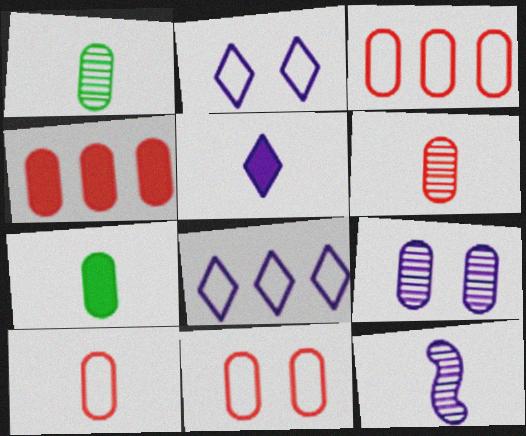[[3, 7, 9], 
[3, 10, 11], 
[4, 6, 11]]